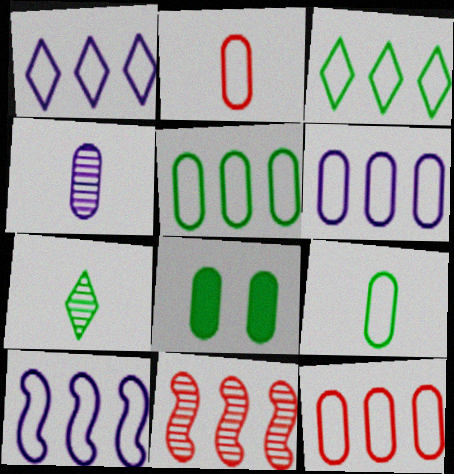[[1, 6, 10], 
[3, 10, 12], 
[4, 8, 12], 
[5, 6, 12]]